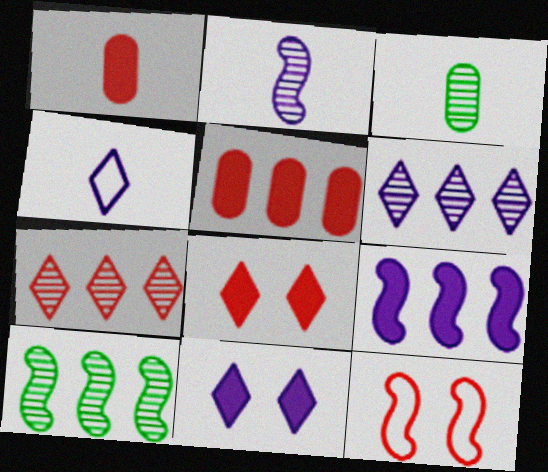[[1, 7, 12], 
[4, 6, 11]]